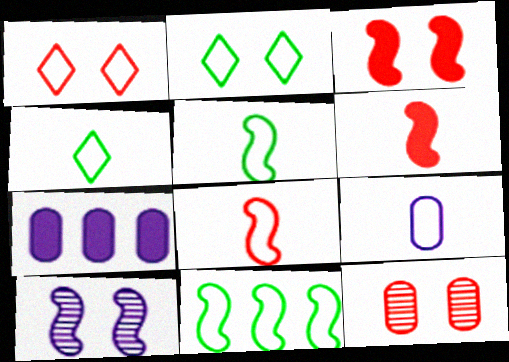[[1, 3, 12], 
[1, 9, 11], 
[4, 8, 9], 
[6, 10, 11]]